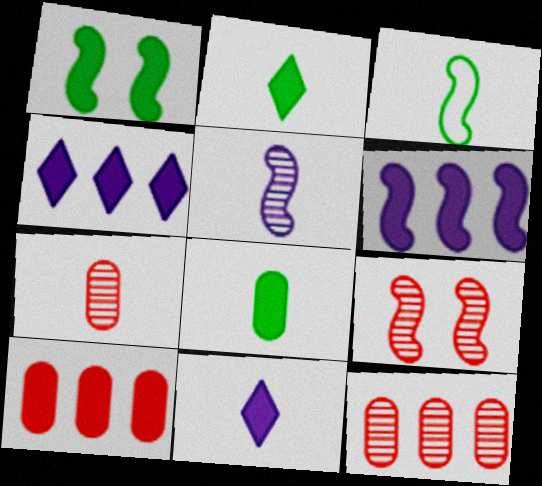[[1, 10, 11], 
[3, 6, 9], 
[3, 7, 11]]